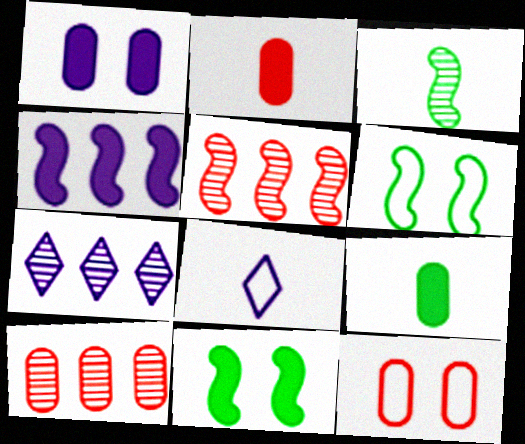[[2, 3, 8], 
[2, 6, 7], 
[2, 10, 12], 
[8, 10, 11]]